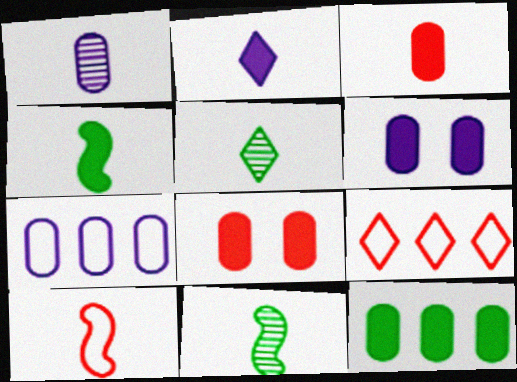[[1, 6, 7], 
[2, 3, 4], 
[3, 6, 12], 
[6, 9, 11]]